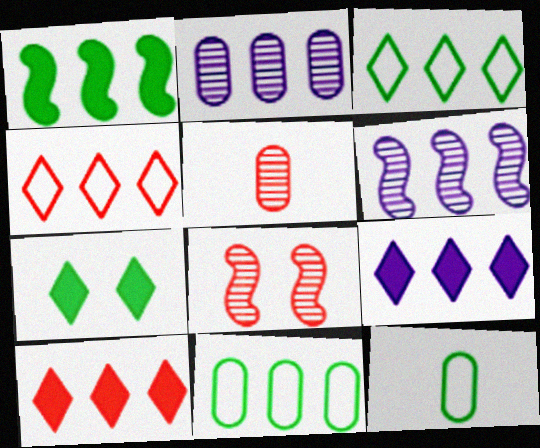[[1, 2, 4], 
[6, 10, 11], 
[8, 9, 12]]